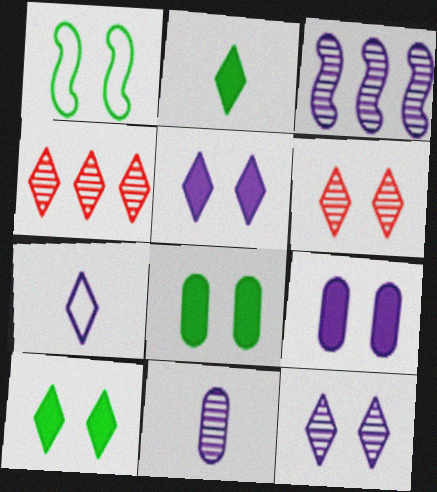[[1, 6, 9], 
[3, 7, 9], 
[3, 11, 12], 
[4, 7, 10]]